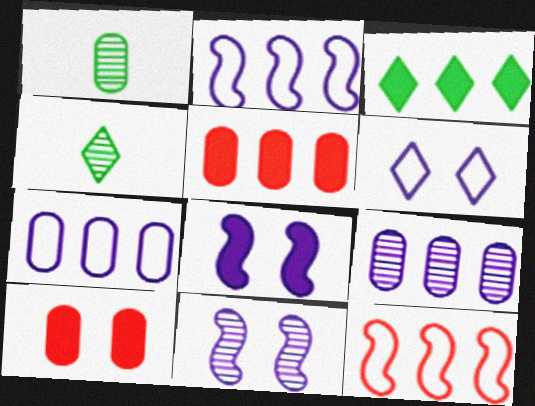[[1, 7, 10], 
[2, 4, 10], 
[3, 9, 12]]